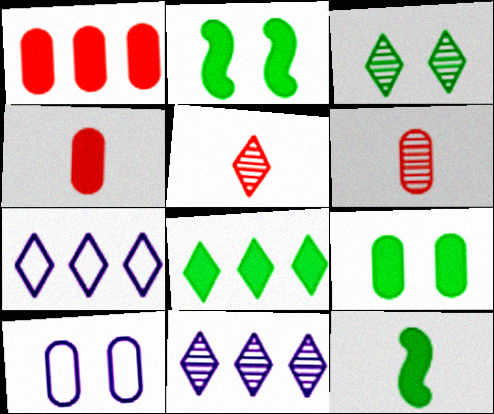[[2, 6, 7], 
[3, 5, 11], 
[8, 9, 12]]